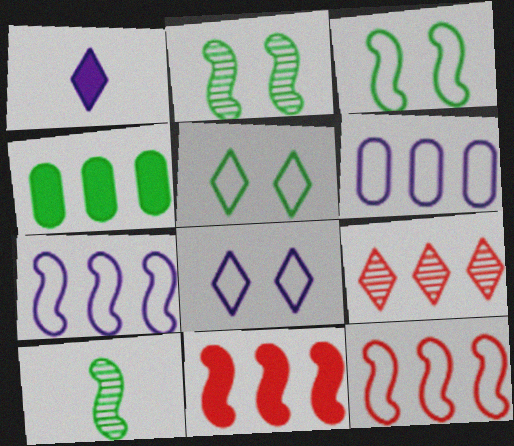[[1, 5, 9], 
[4, 5, 10], 
[4, 7, 9]]